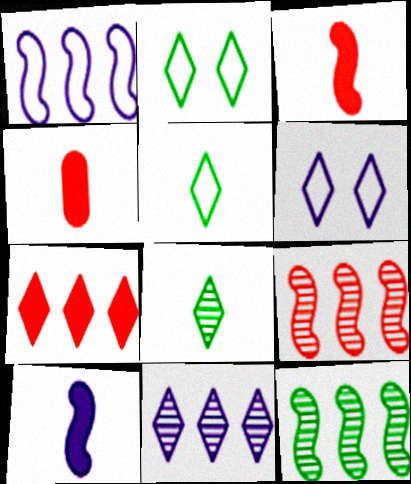[[4, 6, 12], 
[6, 7, 8]]